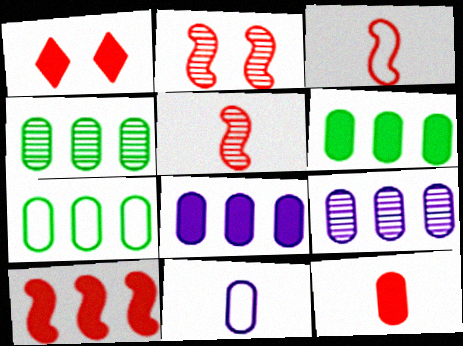[[1, 10, 12], 
[2, 3, 10], 
[4, 6, 7]]